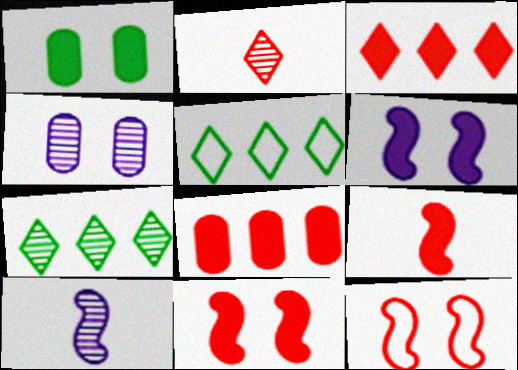[[2, 8, 12], 
[4, 5, 9]]